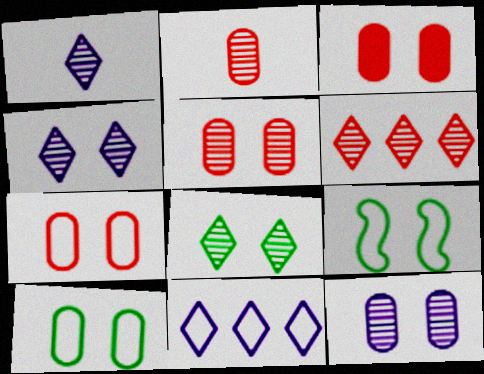[[1, 6, 8], 
[3, 4, 9], 
[3, 5, 7], 
[3, 10, 12]]